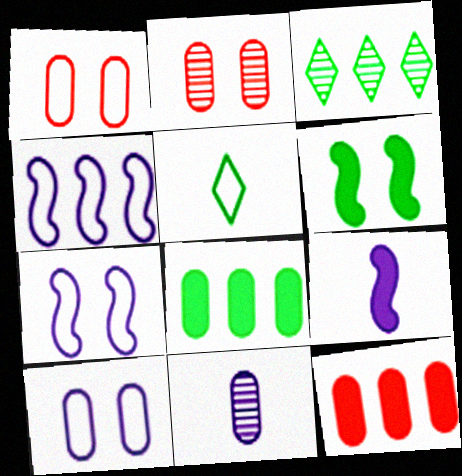[[1, 3, 9], 
[1, 4, 5], 
[1, 8, 11], 
[3, 4, 12]]